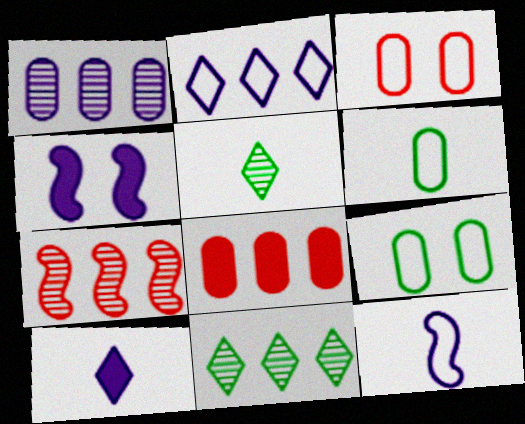[[1, 7, 11], 
[7, 9, 10]]